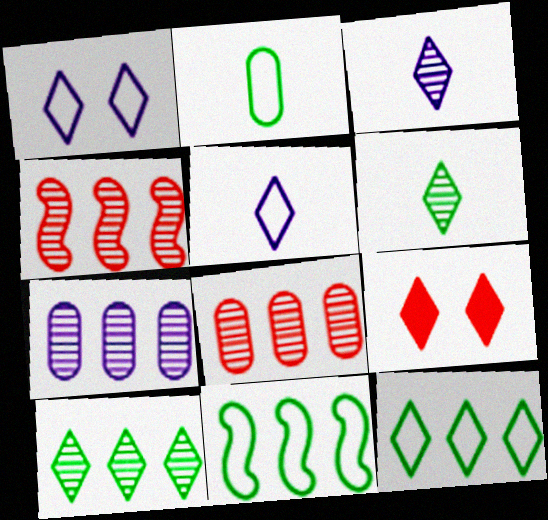[[3, 9, 12], 
[4, 7, 10], 
[5, 9, 10]]